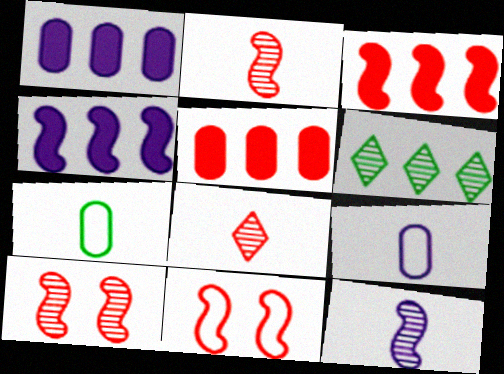[[2, 3, 11], 
[5, 8, 11]]